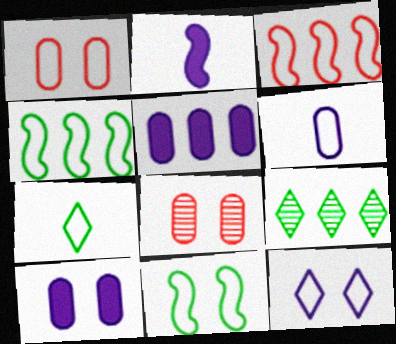[[1, 2, 9], 
[1, 11, 12], 
[3, 5, 9]]